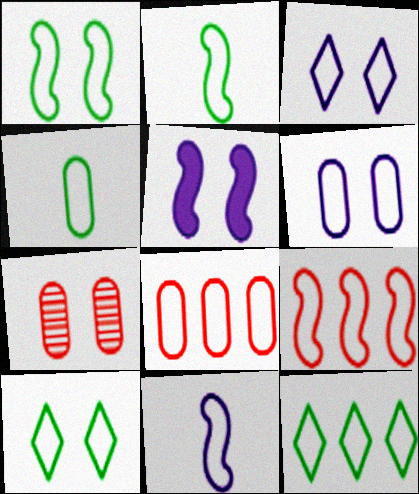[[1, 4, 12], 
[1, 9, 11], 
[2, 3, 8], 
[3, 4, 9], 
[4, 6, 8], 
[5, 7, 10], 
[8, 10, 11]]